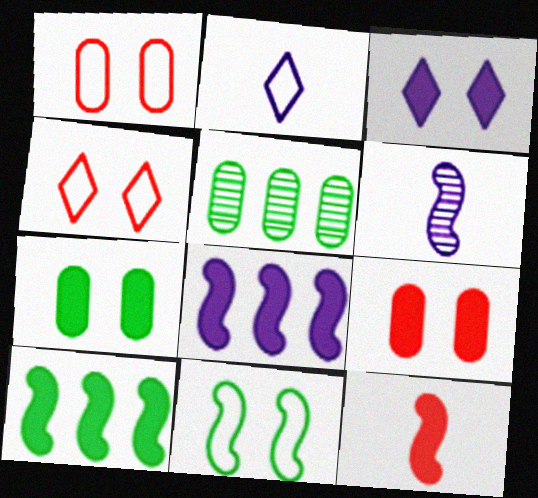[]